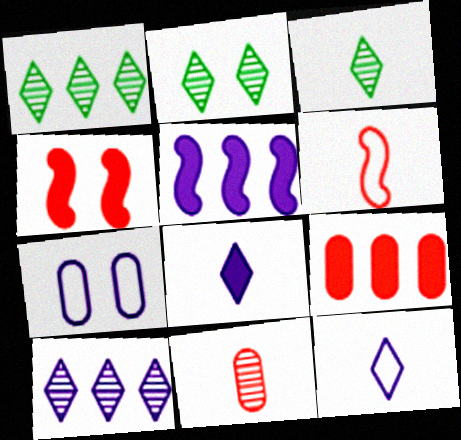[[1, 2, 3], 
[2, 4, 7]]